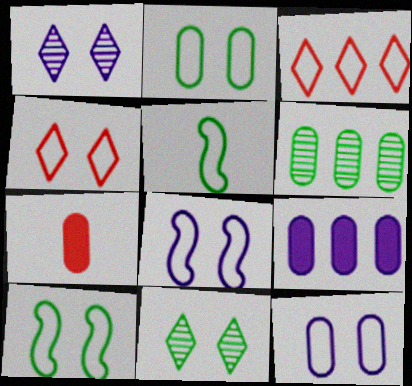[[2, 4, 8], 
[3, 5, 12], 
[4, 10, 12], 
[6, 7, 12]]